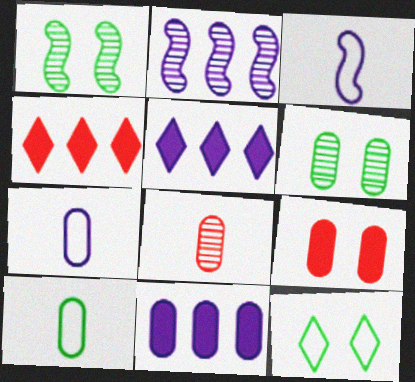[[1, 4, 7], 
[3, 4, 6]]